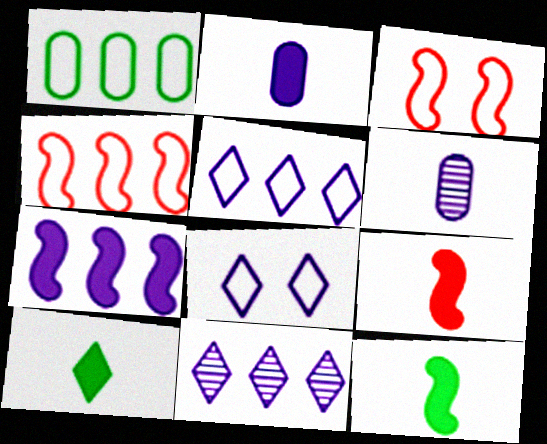[[1, 4, 5], 
[2, 9, 10], 
[6, 7, 8]]